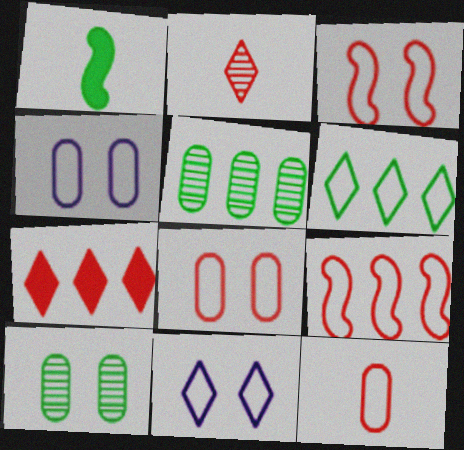[[1, 6, 10]]